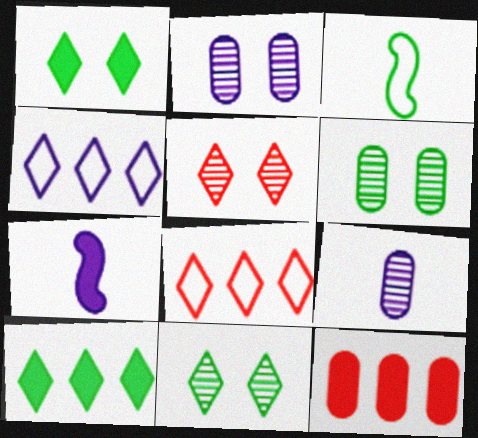[[1, 7, 12], 
[2, 4, 7], 
[3, 6, 10], 
[6, 7, 8]]